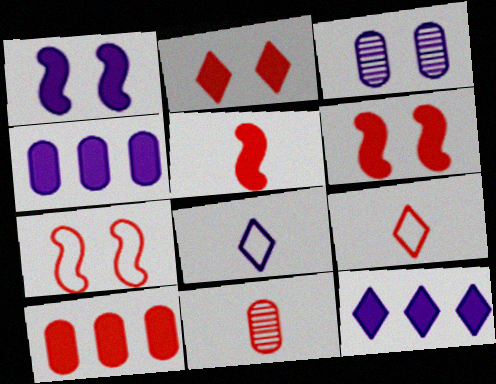[[2, 5, 10], 
[5, 9, 11]]